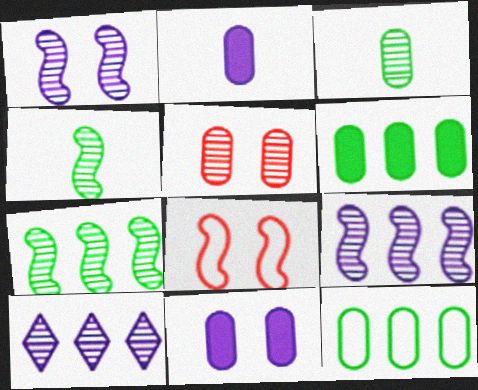[[2, 5, 12], 
[4, 5, 10]]